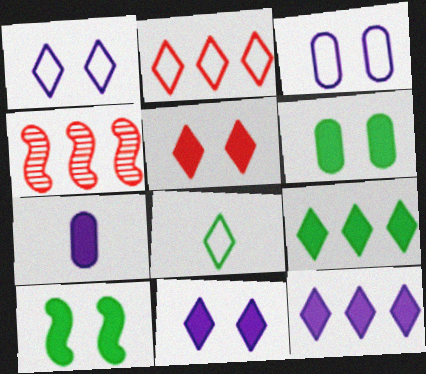[[1, 2, 8]]